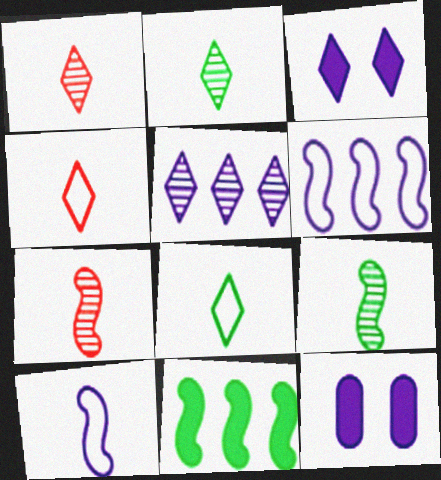[[5, 10, 12]]